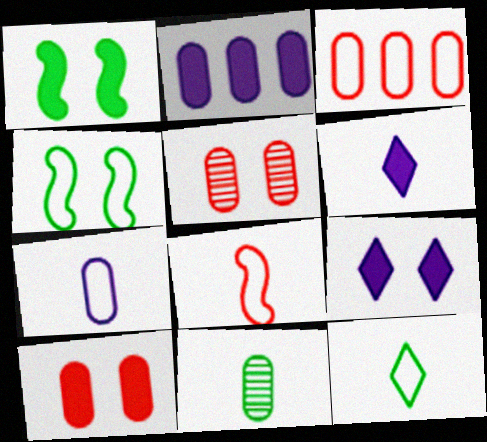[[1, 9, 10], 
[4, 5, 9], 
[6, 8, 11], 
[7, 8, 12]]